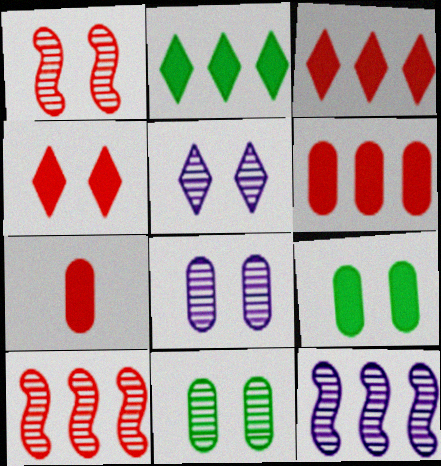[[1, 5, 11]]